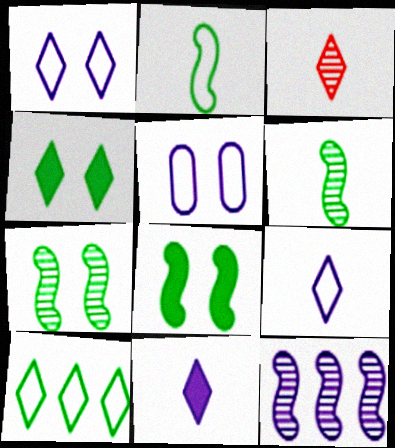[[5, 11, 12]]